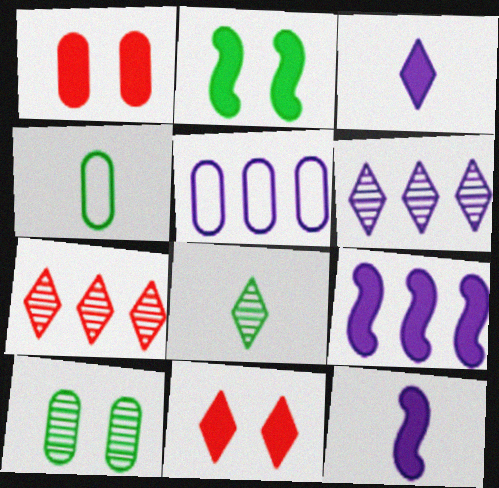[[5, 6, 9]]